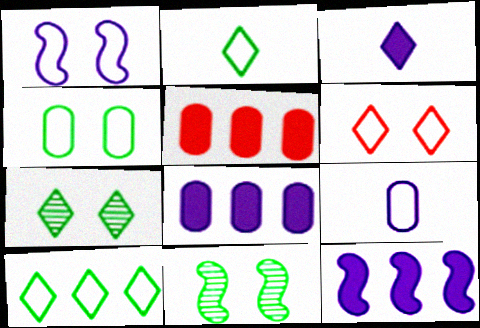[[1, 4, 6]]